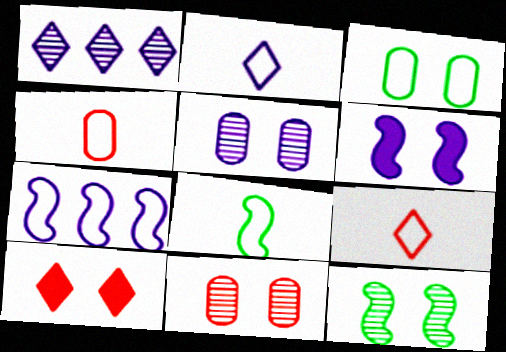[[2, 4, 8], 
[3, 7, 9]]